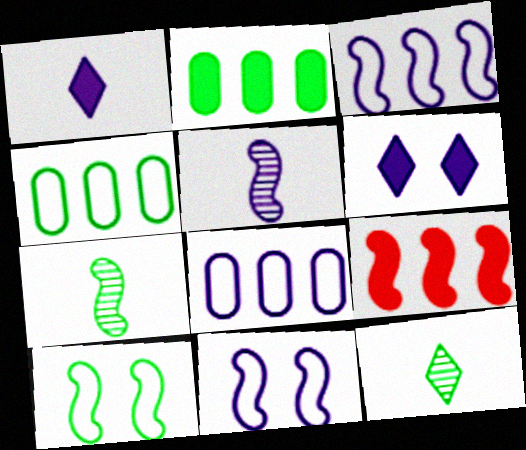[[2, 10, 12], 
[5, 6, 8], 
[5, 9, 10], 
[7, 9, 11]]